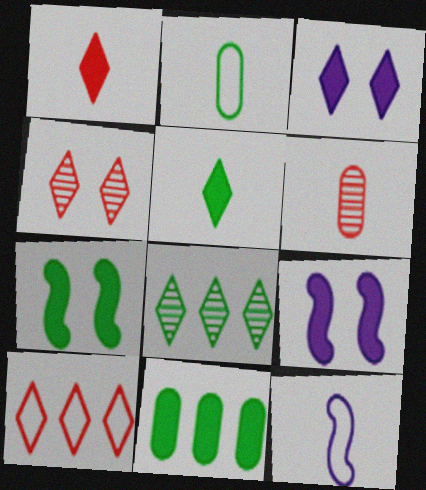[[1, 4, 10], 
[1, 9, 11], 
[2, 7, 8], 
[4, 11, 12], 
[5, 6, 12], 
[5, 7, 11]]